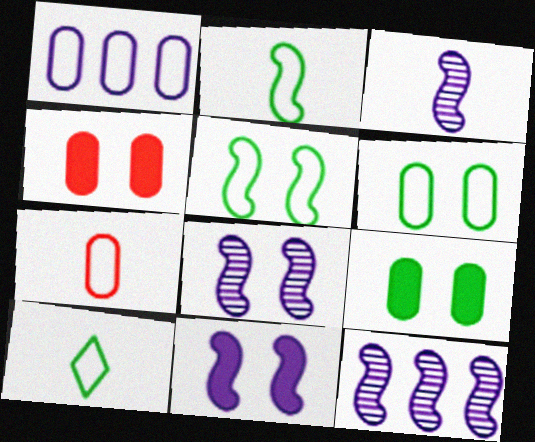[[1, 6, 7], 
[3, 8, 12], 
[4, 10, 12]]